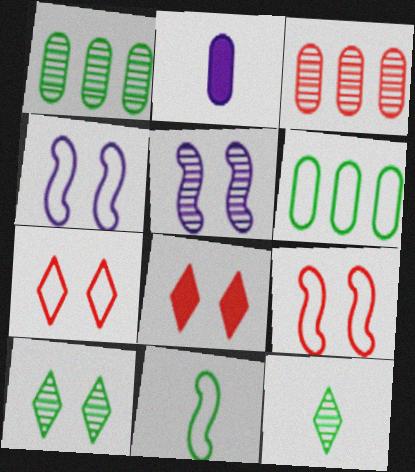[[3, 5, 12]]